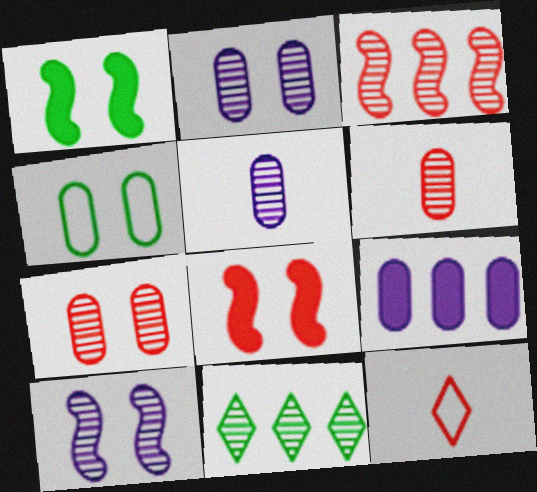[[4, 6, 9], 
[6, 10, 11]]